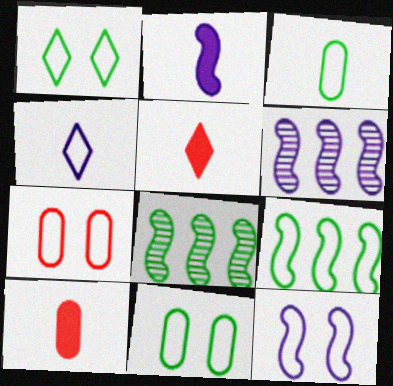[[1, 3, 9], 
[1, 6, 10], 
[1, 7, 12], 
[2, 6, 12], 
[4, 7, 9], 
[5, 6, 11]]